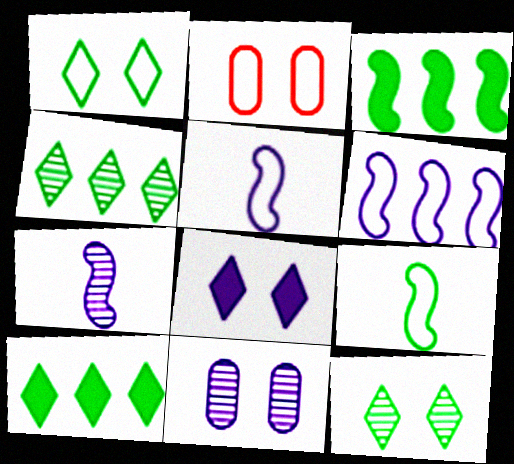[[2, 7, 10]]